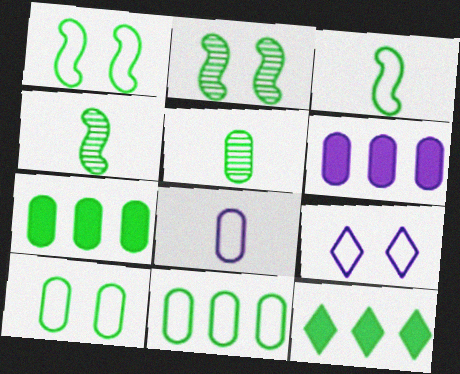[[1, 5, 12], 
[4, 10, 12], 
[5, 7, 10]]